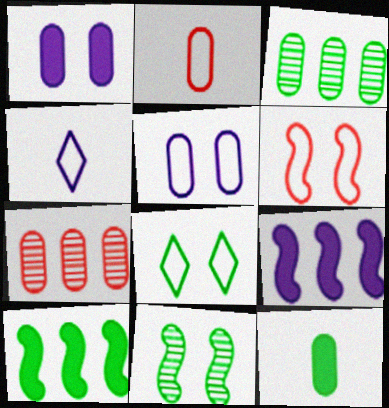[[1, 2, 3], 
[5, 6, 8], 
[5, 7, 12]]